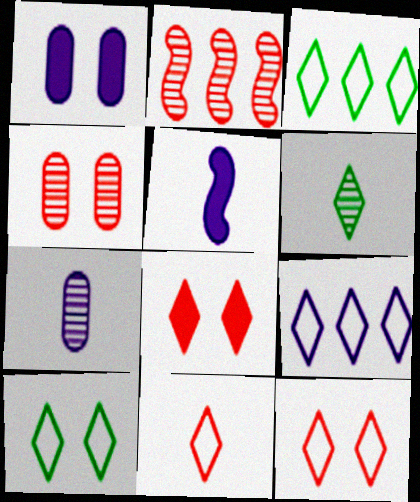[[3, 4, 5], 
[6, 8, 9], 
[9, 10, 11]]